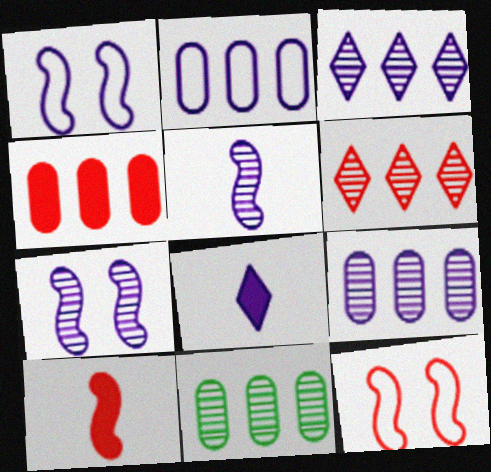[[1, 8, 9], 
[2, 4, 11], 
[2, 7, 8], 
[8, 11, 12]]